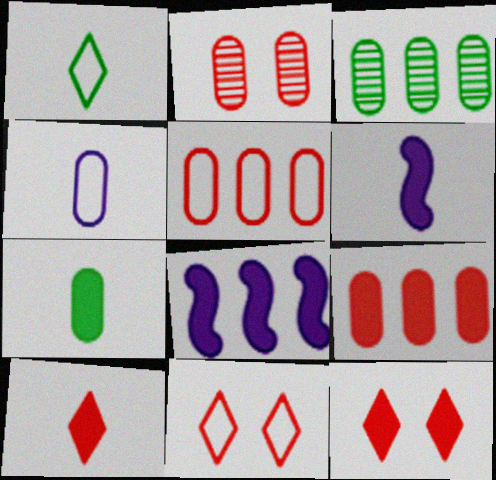[[1, 2, 8], 
[3, 6, 11], 
[6, 7, 10], 
[7, 8, 12]]